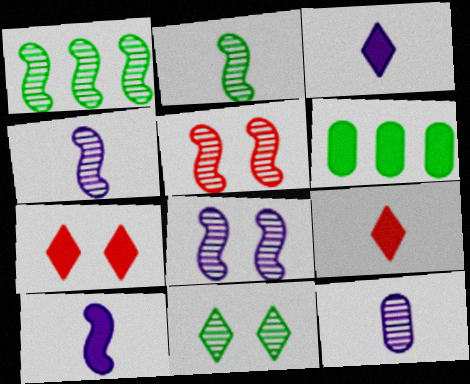[[1, 4, 5], 
[6, 7, 10]]